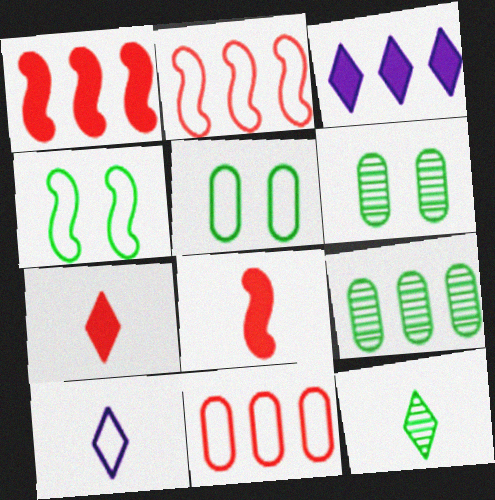[[1, 6, 10], 
[2, 3, 9], 
[2, 5, 10], 
[4, 10, 11], 
[7, 10, 12]]